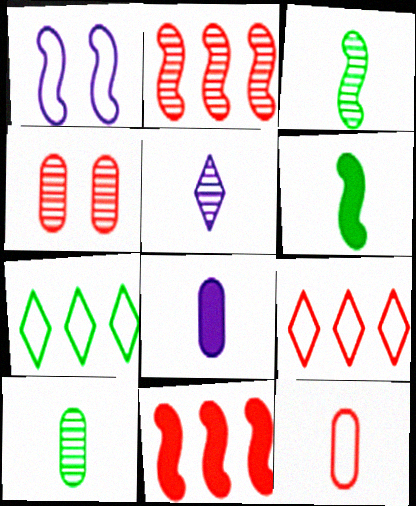[[1, 2, 6], 
[1, 3, 11], 
[1, 7, 12], 
[5, 6, 12], 
[8, 10, 12]]